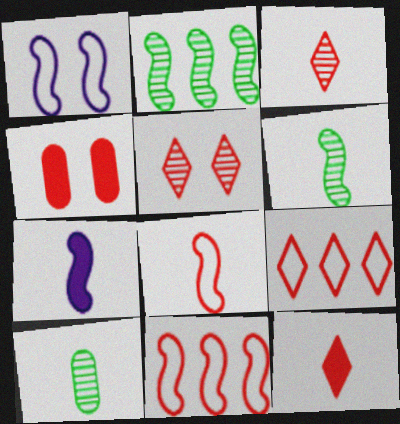[[3, 4, 11], 
[5, 9, 12], 
[6, 7, 8]]